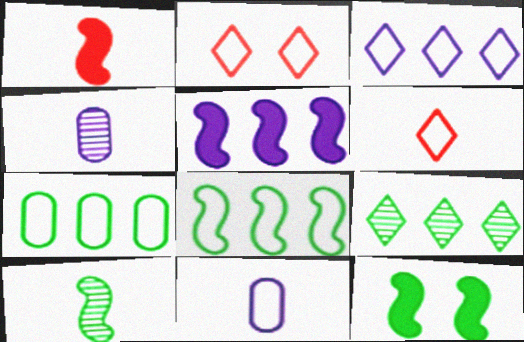[[1, 5, 12], 
[2, 8, 11], 
[8, 10, 12]]